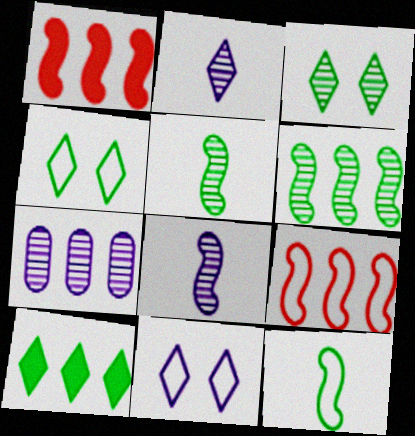[[7, 9, 10]]